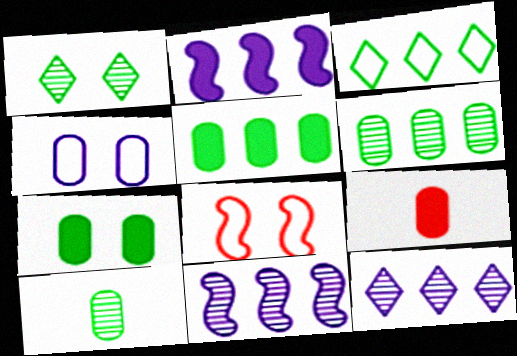[[4, 6, 9]]